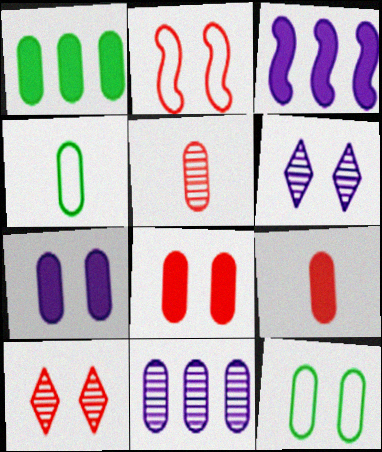[[1, 7, 9], 
[2, 8, 10], 
[3, 4, 10], 
[4, 8, 11], 
[9, 11, 12]]